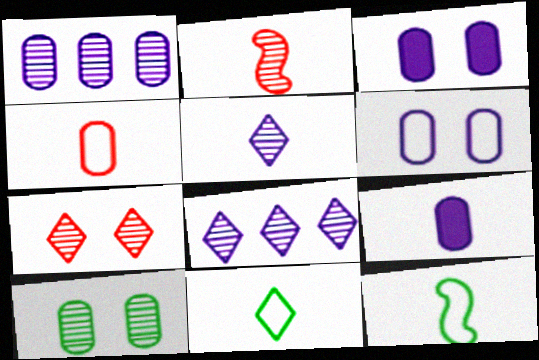[[1, 6, 9], 
[2, 8, 10], 
[2, 9, 11]]